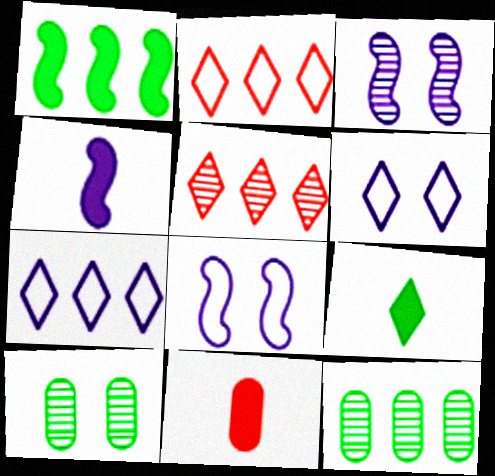[[2, 4, 10], 
[4, 9, 11], 
[5, 6, 9]]